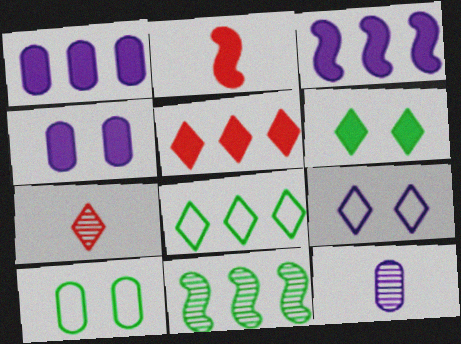[[1, 2, 6], 
[3, 7, 10], 
[3, 9, 12]]